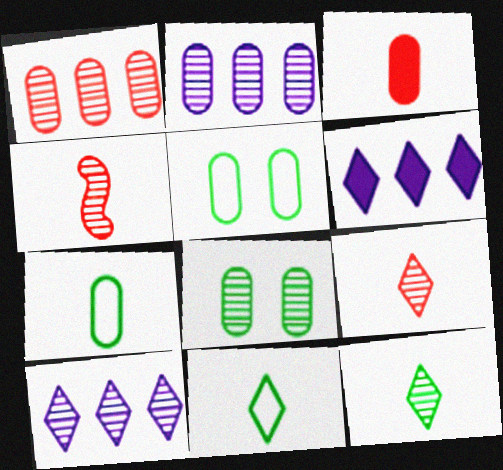[[2, 3, 5], 
[4, 5, 6], 
[4, 8, 10]]